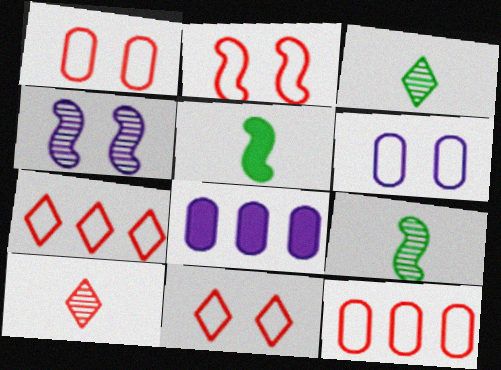[[1, 2, 11], 
[2, 3, 8], 
[8, 9, 11]]